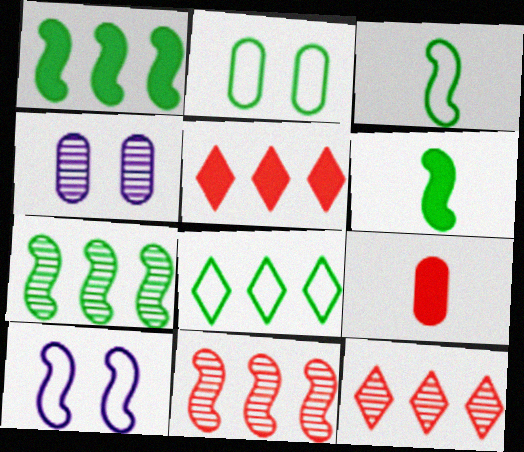[[2, 3, 8], 
[3, 4, 5], 
[6, 10, 11]]